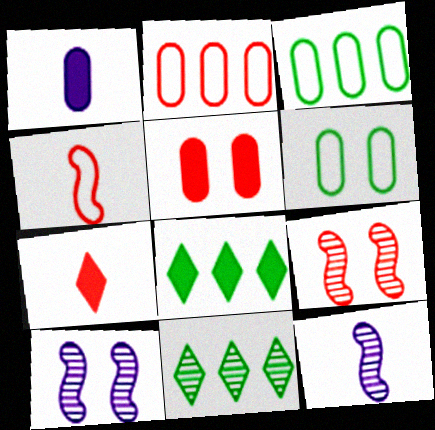[[2, 7, 9], 
[3, 7, 10]]